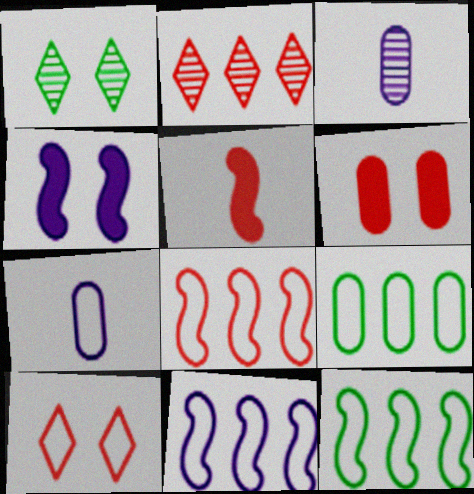[[3, 6, 9], 
[7, 10, 12], 
[8, 11, 12]]